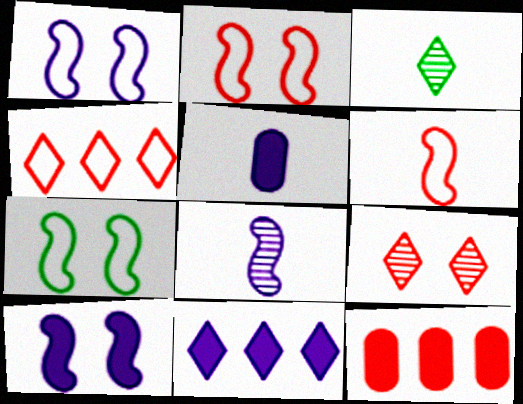[[1, 2, 7], 
[1, 3, 12], 
[3, 5, 6], 
[5, 10, 11], 
[6, 9, 12]]